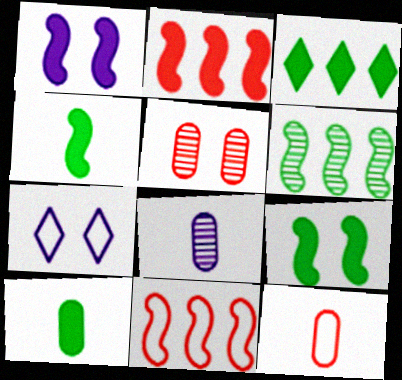[[1, 2, 4], 
[3, 9, 10], 
[5, 7, 9], 
[8, 10, 12]]